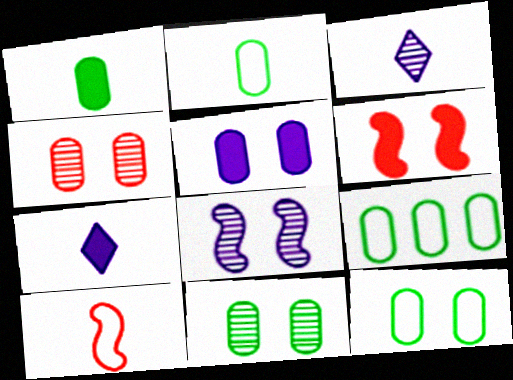[[1, 3, 10], 
[1, 9, 11], 
[2, 9, 12], 
[3, 6, 9], 
[4, 5, 12]]